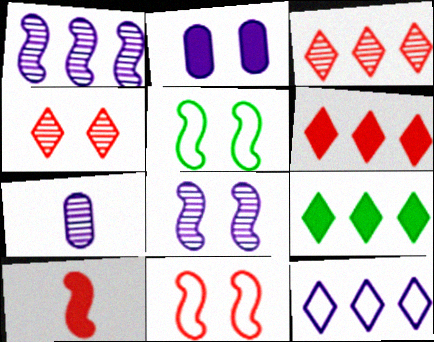[[1, 5, 10], 
[2, 4, 5], 
[2, 9, 10], 
[3, 9, 12], 
[5, 6, 7], 
[7, 9, 11]]